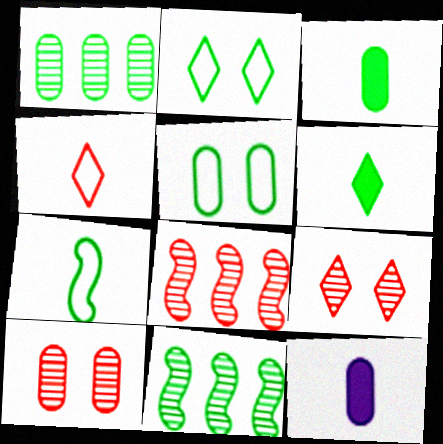[[1, 3, 5], 
[2, 3, 11], 
[2, 8, 12], 
[5, 6, 11]]